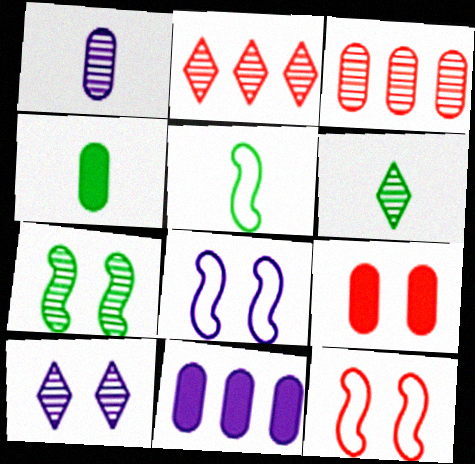[[1, 2, 7], 
[2, 4, 8], 
[2, 6, 10], 
[4, 5, 6], 
[4, 9, 11], 
[6, 11, 12]]